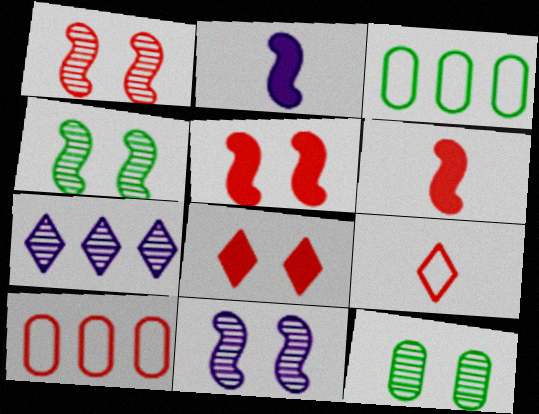[[1, 4, 11]]